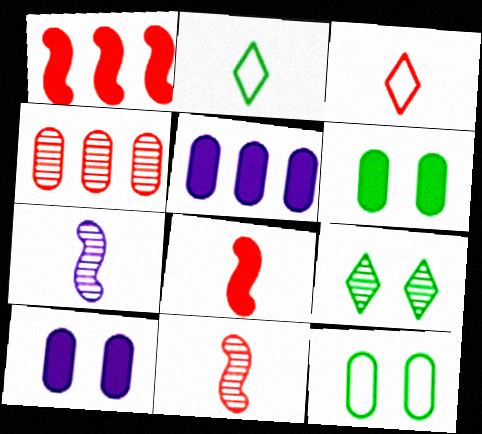[[4, 7, 9]]